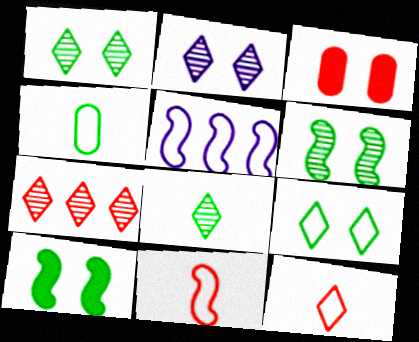[[2, 7, 8], 
[3, 5, 8], 
[3, 7, 11]]